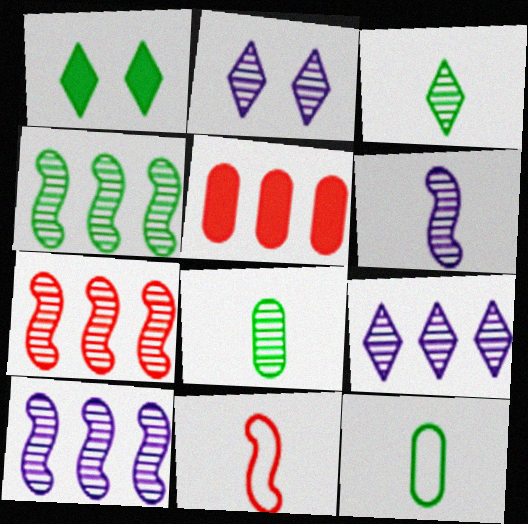[[1, 4, 12], 
[2, 7, 8], 
[4, 7, 10]]